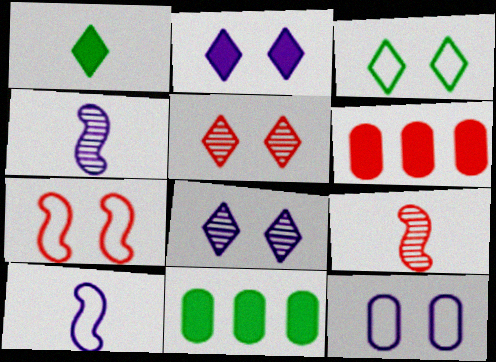[[2, 3, 5], 
[3, 4, 6], 
[3, 7, 12], 
[5, 10, 11]]